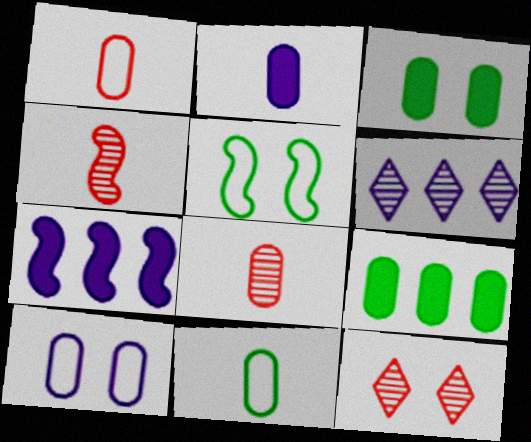[[2, 8, 11], 
[4, 5, 7], 
[7, 11, 12], 
[8, 9, 10]]